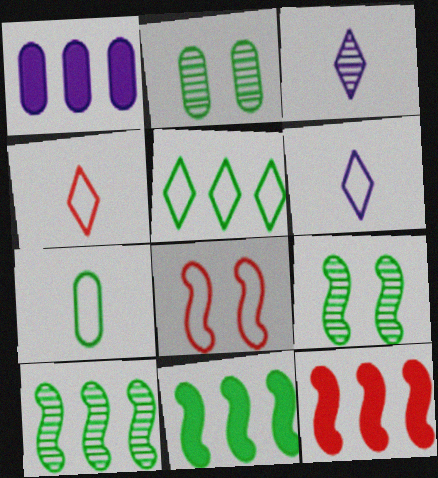[[1, 4, 9], 
[2, 6, 12]]